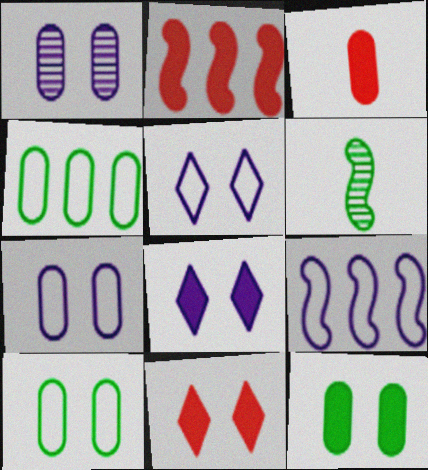[[1, 3, 4], 
[2, 3, 11]]